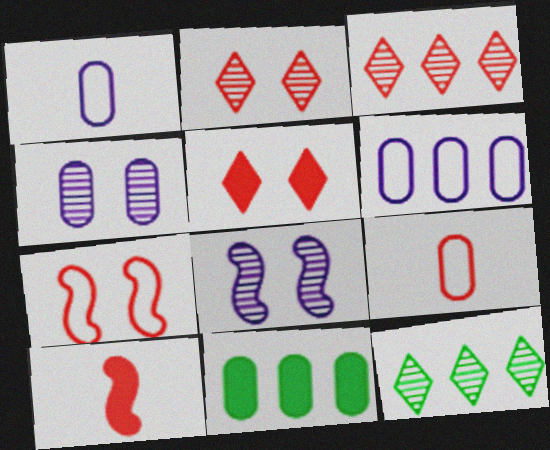[[4, 9, 11]]